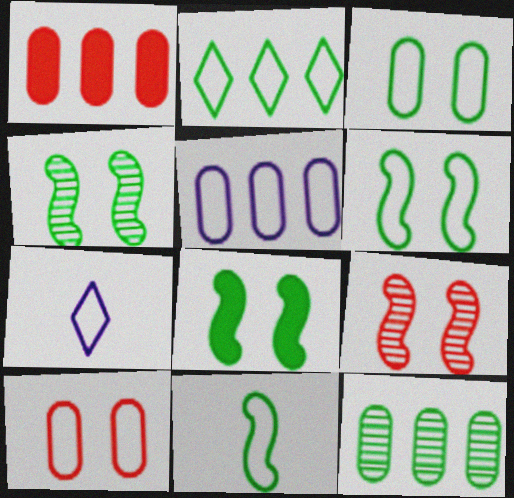[[1, 4, 7], 
[1, 5, 12], 
[2, 3, 11], 
[4, 6, 8]]